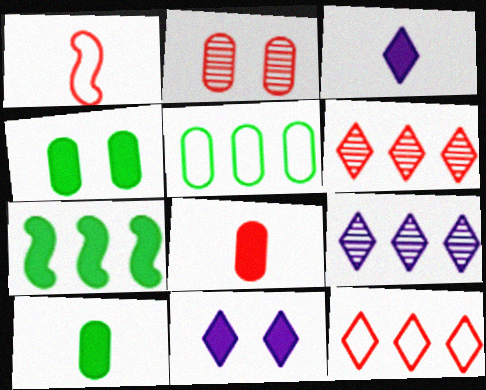[[1, 4, 9], 
[7, 8, 11]]